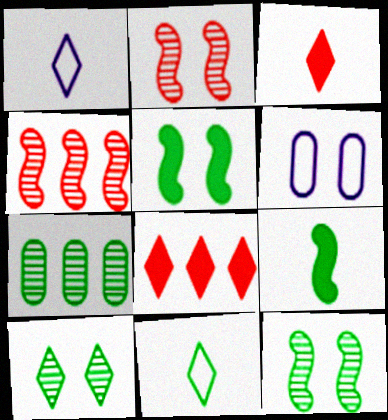[[1, 8, 10], 
[5, 7, 11]]